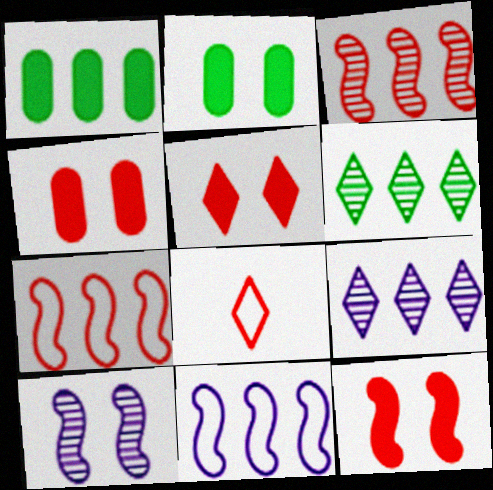[[1, 7, 9], 
[1, 8, 10], 
[3, 4, 8], 
[4, 5, 12]]